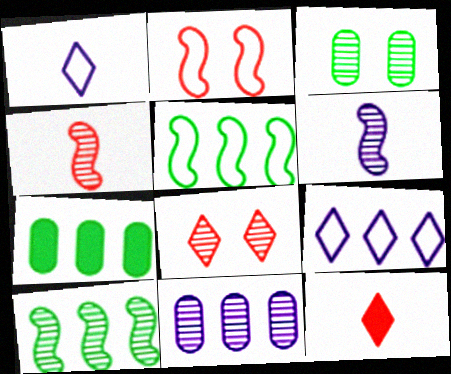[]